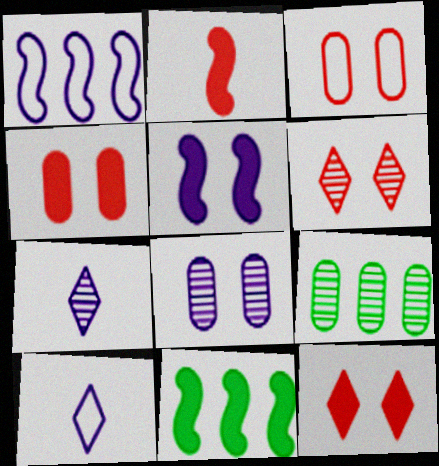[[2, 5, 11], 
[3, 7, 11]]